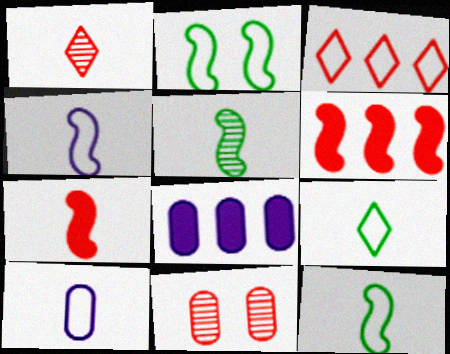[[1, 2, 8], 
[2, 3, 10], 
[3, 7, 11], 
[4, 5, 7]]